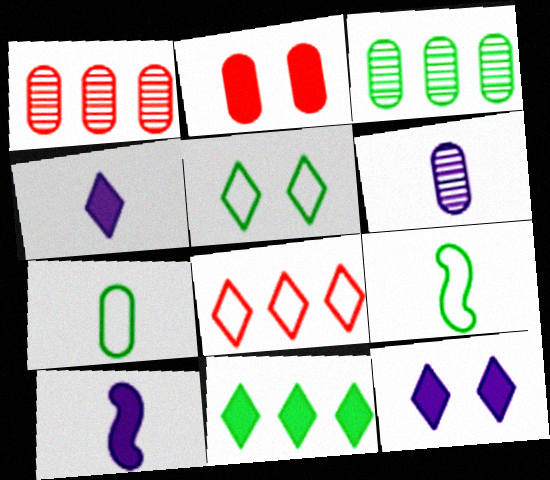[[1, 5, 10], 
[1, 9, 12], 
[2, 10, 11]]